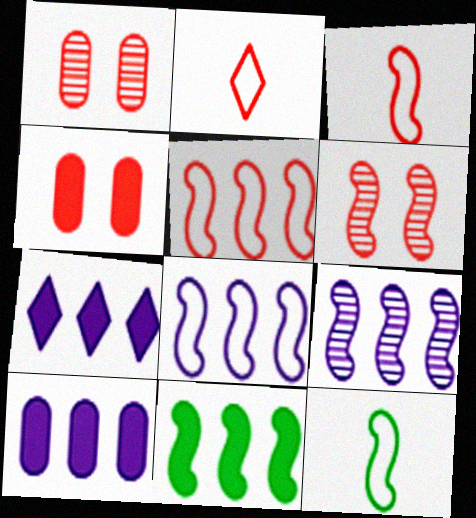[[1, 7, 12], 
[5, 9, 11]]